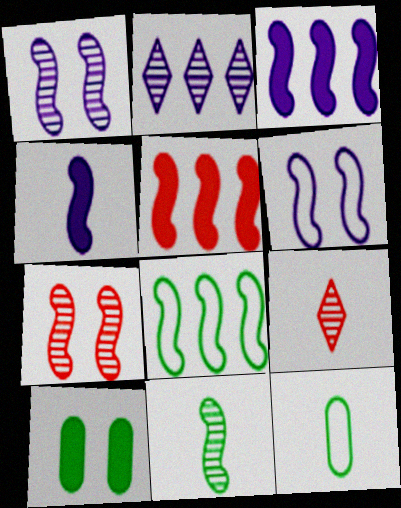[[4, 7, 8], 
[4, 9, 12], 
[5, 6, 11]]